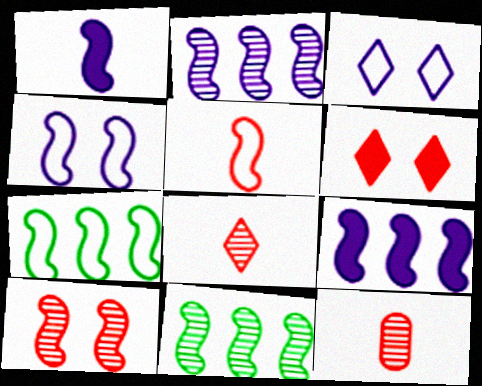[[1, 2, 4], 
[1, 7, 10], 
[4, 5, 7]]